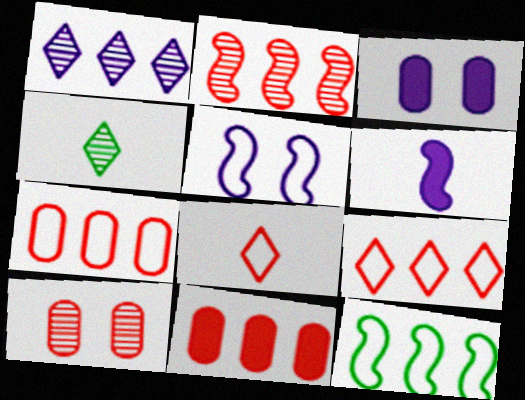[[1, 11, 12], 
[2, 9, 11], 
[4, 5, 11]]